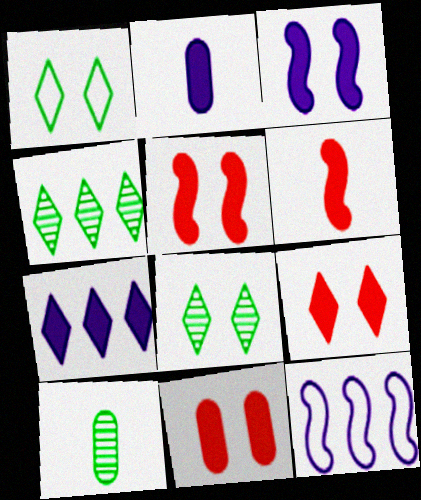[[2, 3, 7], 
[5, 9, 11], 
[9, 10, 12]]